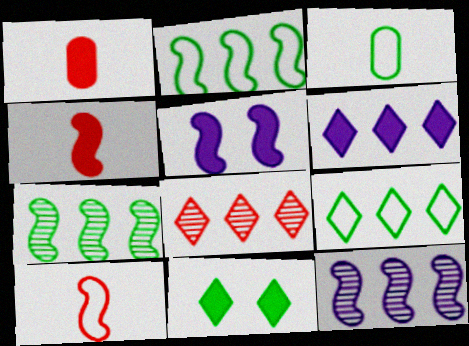[[3, 5, 8], 
[3, 7, 11], 
[5, 7, 10], 
[6, 8, 9]]